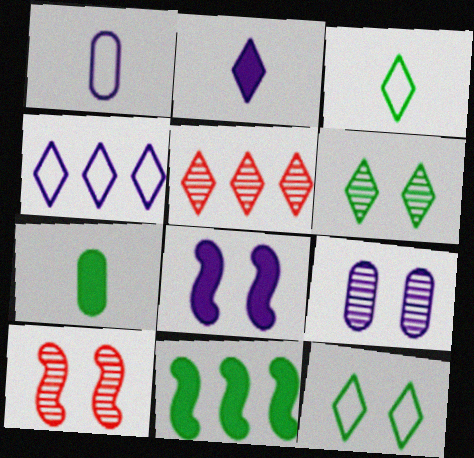[[2, 5, 12], 
[4, 7, 10], 
[6, 9, 10]]